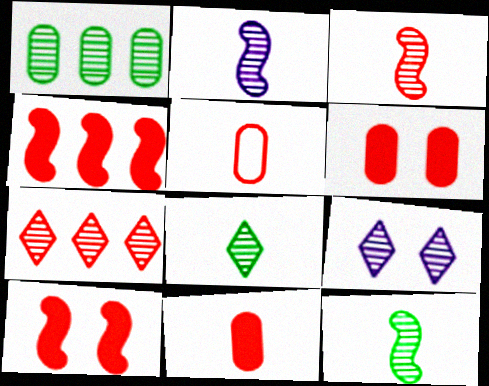[[1, 3, 9], 
[2, 3, 12], 
[5, 7, 10], 
[7, 8, 9]]